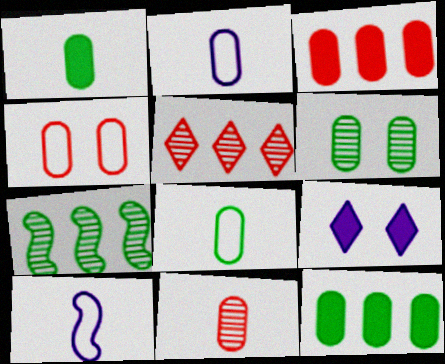[[1, 2, 11], 
[2, 3, 6], 
[3, 4, 11], 
[6, 8, 12]]